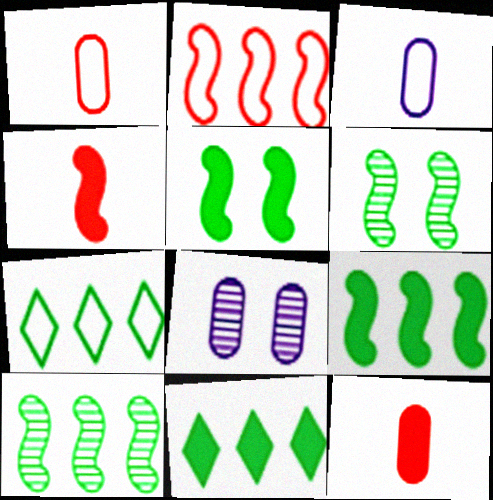[[4, 7, 8]]